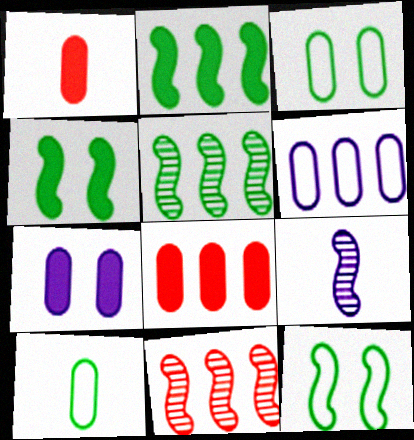[]